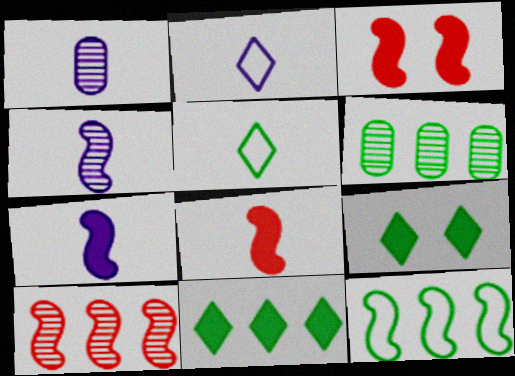[[1, 2, 7], 
[1, 5, 8], 
[2, 3, 6], 
[3, 4, 12], 
[6, 11, 12]]